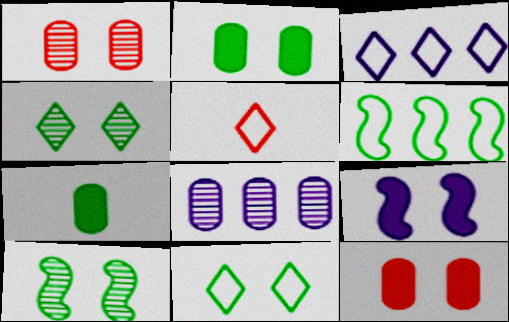[[1, 9, 11], 
[2, 10, 11], 
[3, 5, 11], 
[4, 6, 7]]